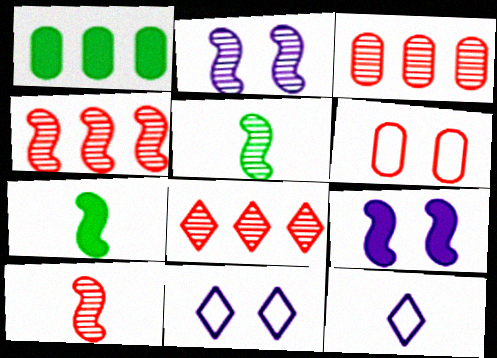[[1, 10, 11], 
[2, 4, 5], 
[3, 4, 8], 
[3, 7, 11]]